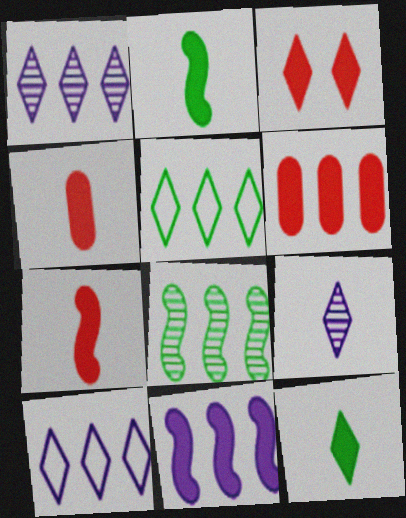[[3, 5, 9], 
[3, 6, 7], 
[6, 8, 10]]